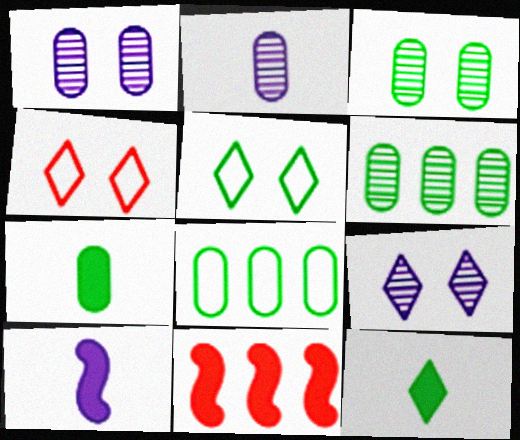[[2, 5, 11], 
[3, 7, 8], 
[4, 6, 10]]